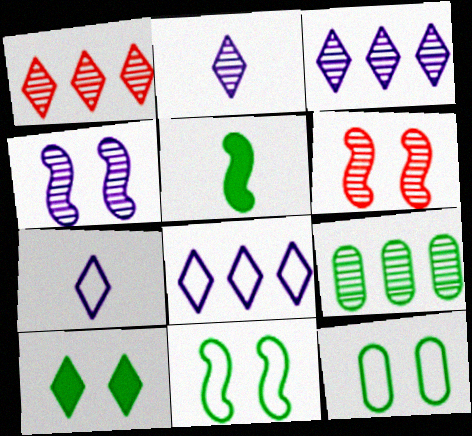[[1, 7, 10], 
[2, 6, 9]]